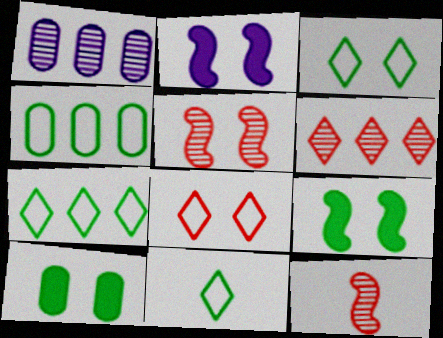[[3, 7, 11]]